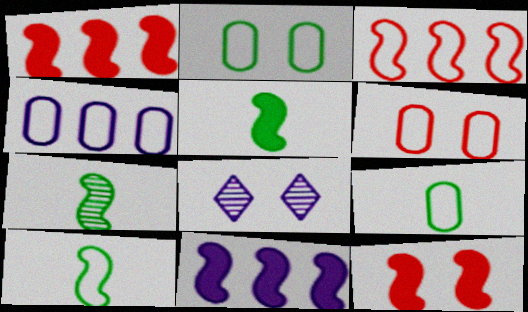[[1, 8, 9], 
[2, 8, 12], 
[4, 6, 9], 
[5, 7, 10], 
[5, 11, 12]]